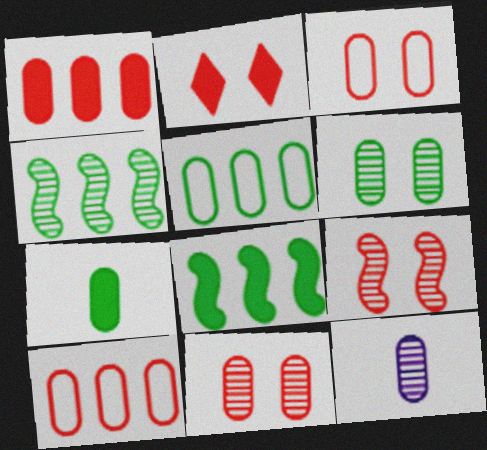[[2, 3, 9], 
[5, 6, 7]]